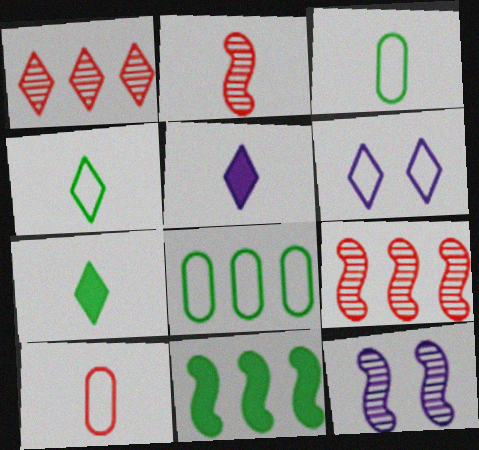[[1, 6, 7], 
[2, 3, 5]]